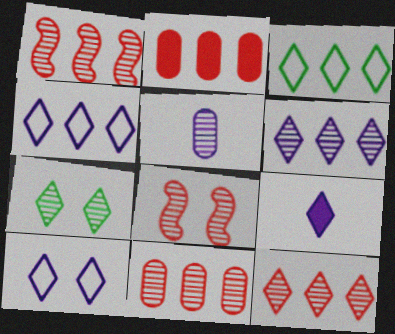[[1, 5, 7], 
[1, 11, 12], 
[6, 9, 10]]